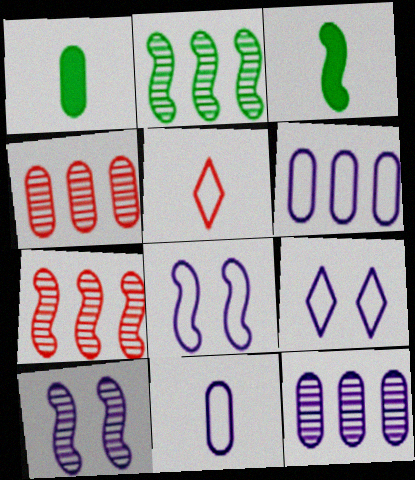[[1, 7, 9], 
[3, 4, 9], 
[3, 7, 8]]